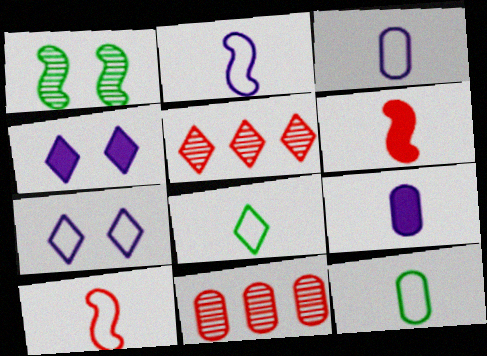[[3, 8, 10], 
[4, 5, 8]]